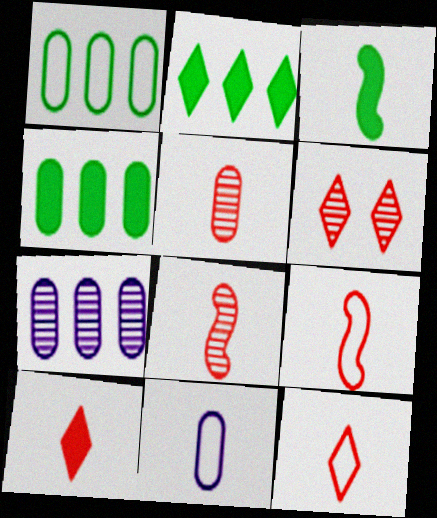[[5, 9, 10]]